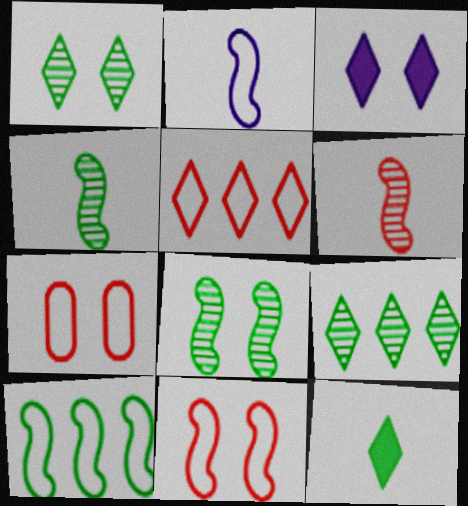[[2, 10, 11], 
[3, 7, 8]]